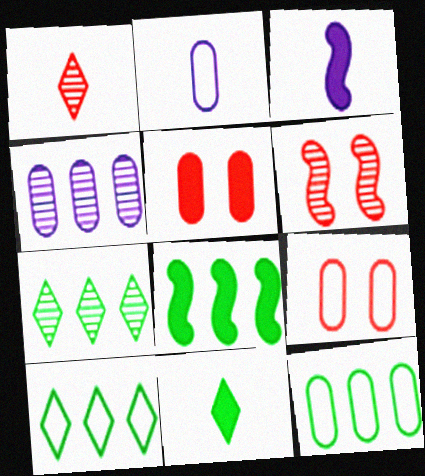[[2, 9, 12], 
[3, 7, 9], 
[7, 8, 12]]